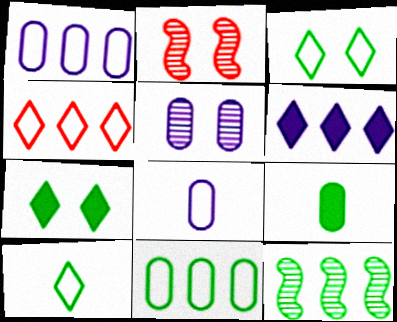[[3, 9, 12]]